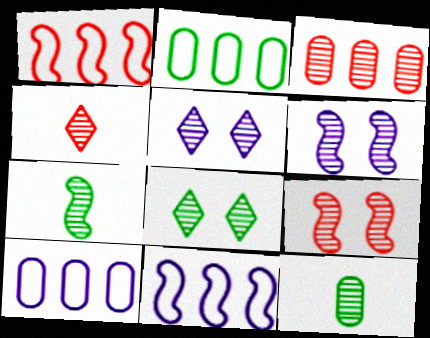[[3, 4, 9], 
[3, 5, 7]]